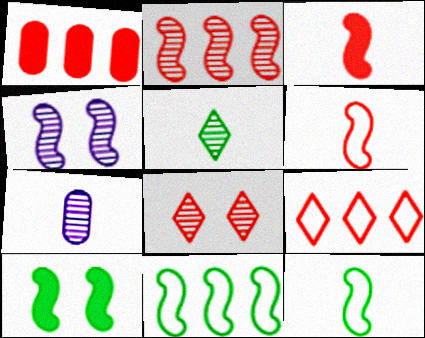[[1, 2, 9], 
[1, 6, 8], 
[3, 4, 11], 
[7, 9, 10]]